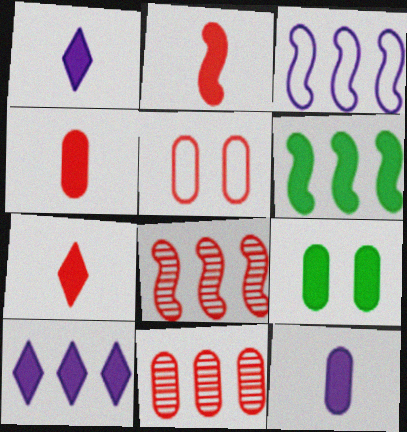[[2, 4, 7], 
[2, 9, 10], 
[3, 6, 8], 
[4, 5, 11], 
[5, 7, 8]]